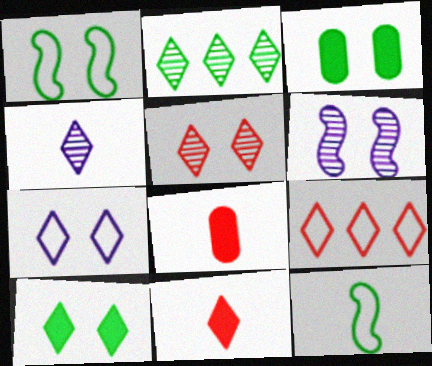[[2, 3, 12], 
[2, 4, 5], 
[2, 7, 11], 
[4, 8, 12], 
[4, 9, 10], 
[5, 7, 10], 
[5, 9, 11]]